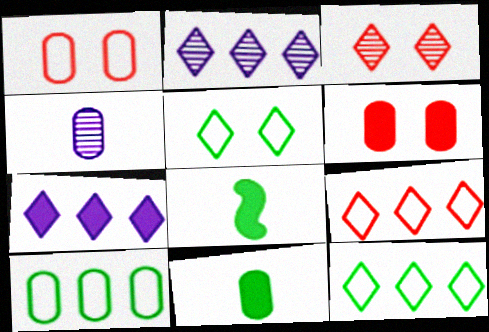[[1, 2, 8], 
[4, 6, 10], 
[6, 7, 8]]